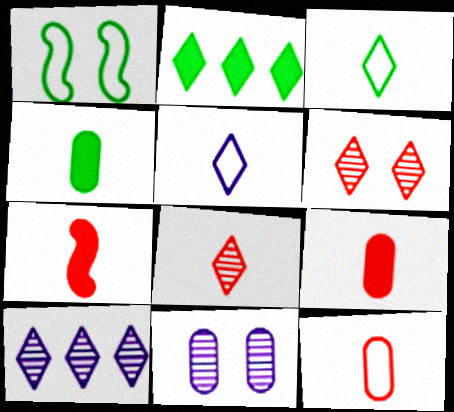[[1, 9, 10], 
[2, 5, 6], 
[7, 8, 12]]